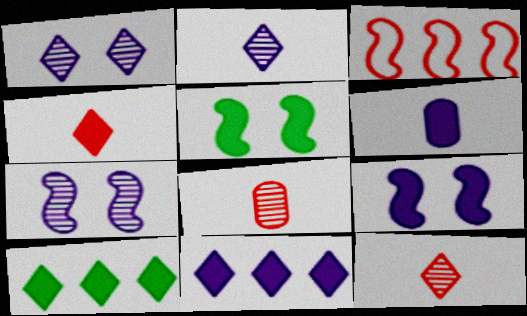[[6, 9, 11]]